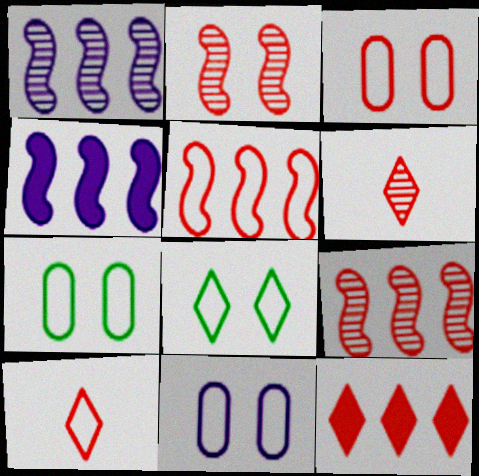[[3, 5, 10], 
[3, 7, 11], 
[4, 6, 7]]